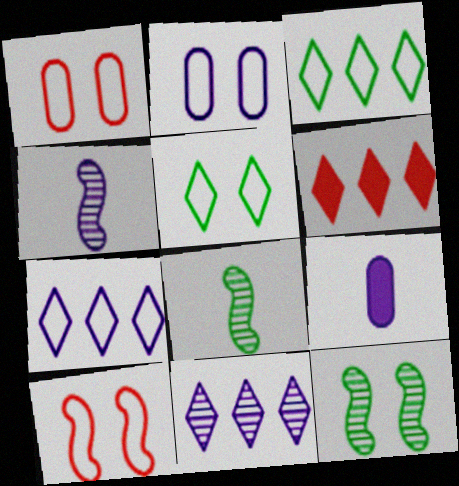[[2, 5, 10], 
[2, 6, 8], 
[3, 6, 11]]